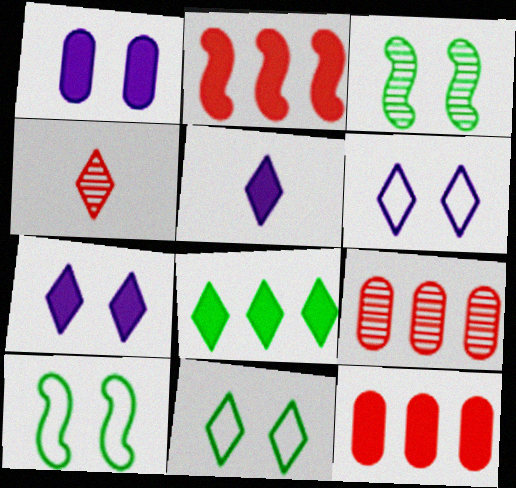[[4, 6, 8], 
[5, 9, 10]]